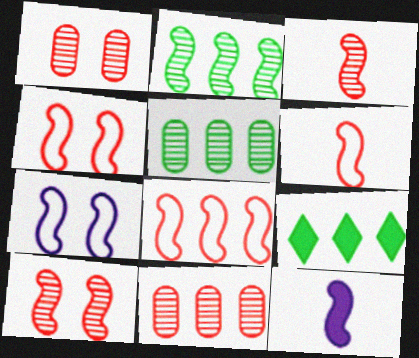[[2, 4, 12], 
[4, 6, 8]]